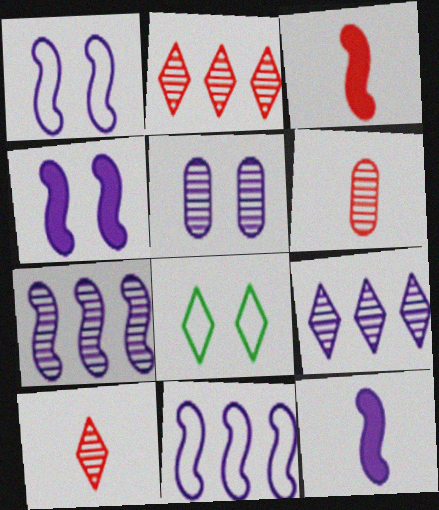[[1, 7, 12]]